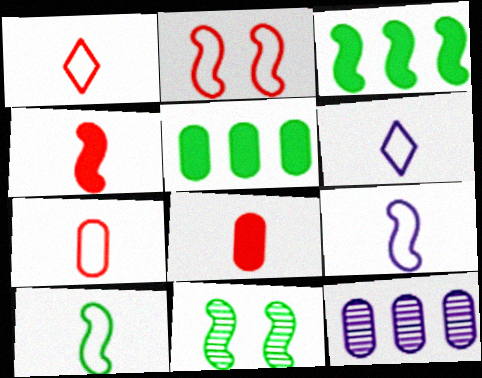[[3, 10, 11], 
[6, 7, 10]]